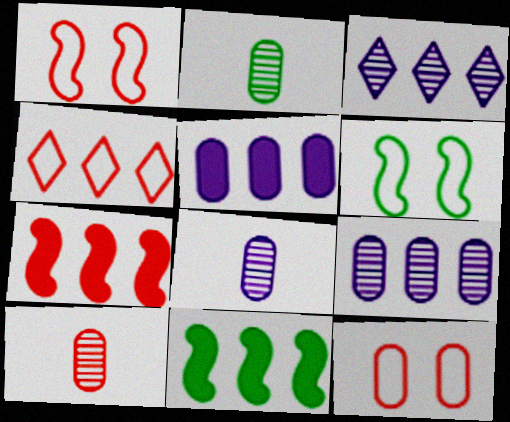[[2, 5, 12], 
[2, 8, 10], 
[4, 9, 11]]